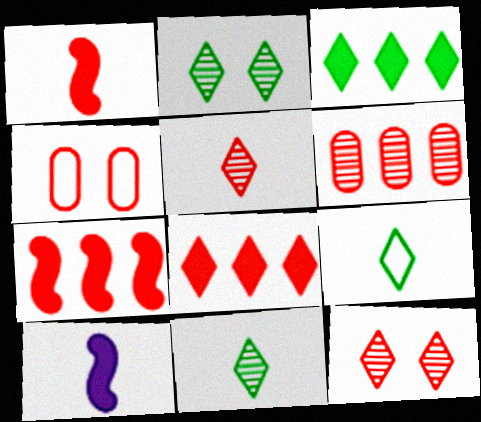[[2, 3, 9], 
[4, 5, 7]]